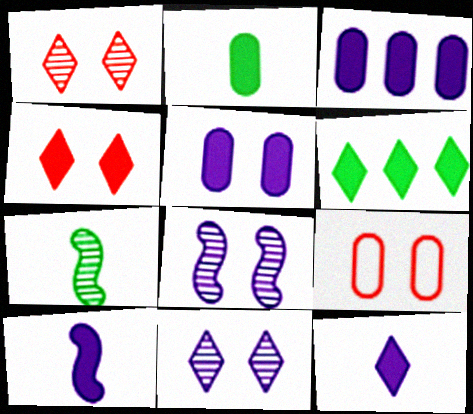[[4, 6, 12]]